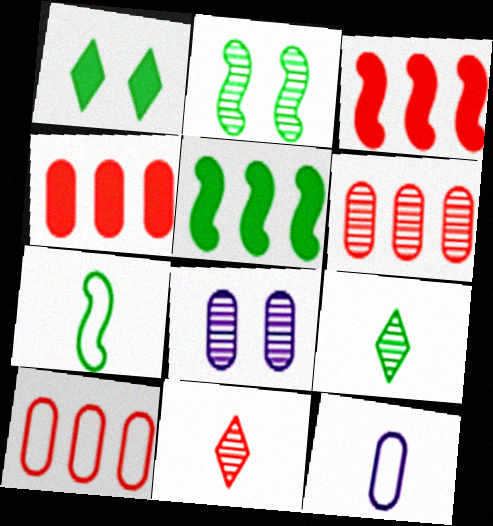[[2, 5, 7], 
[4, 6, 10]]